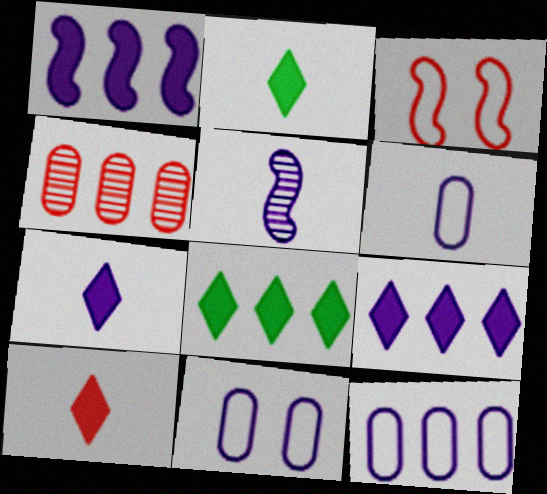[[2, 7, 10], 
[3, 4, 10], 
[5, 6, 7], 
[5, 9, 11], 
[6, 11, 12]]